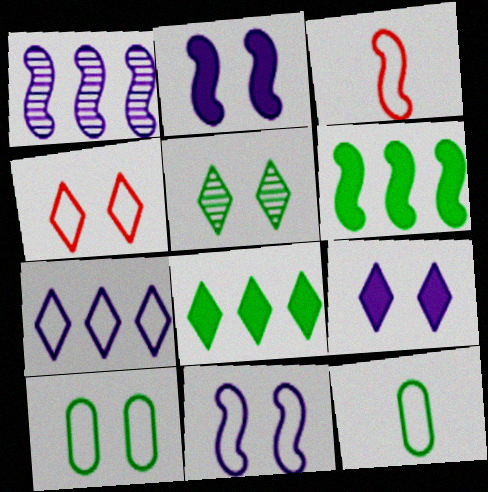[[3, 7, 10], 
[4, 5, 9], 
[4, 10, 11], 
[5, 6, 12]]